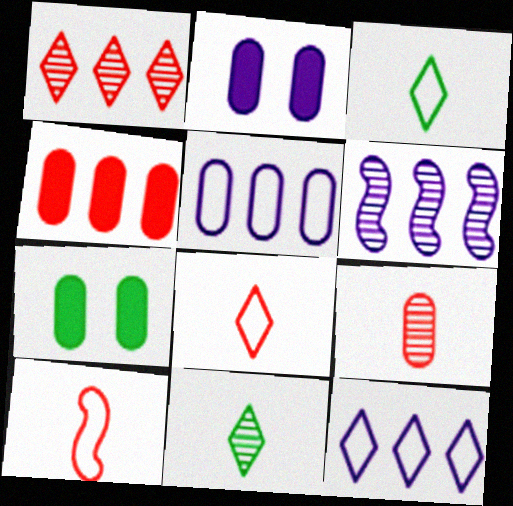[[5, 7, 9], 
[6, 7, 8]]